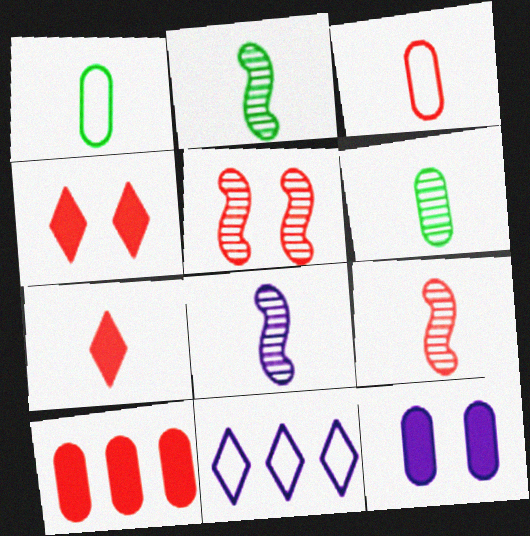[[1, 7, 8], 
[2, 8, 9], 
[3, 7, 9], 
[8, 11, 12]]